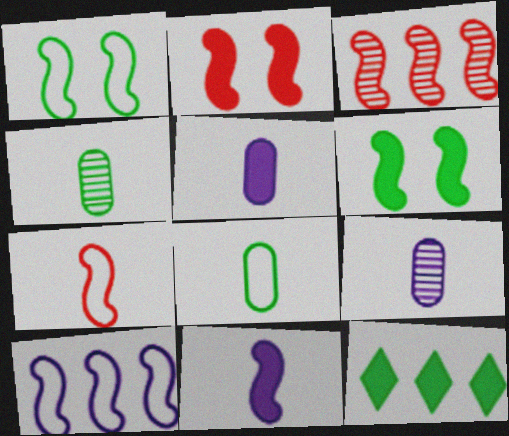[[1, 3, 11], 
[1, 4, 12], 
[1, 7, 10], 
[2, 3, 7], 
[2, 5, 12]]